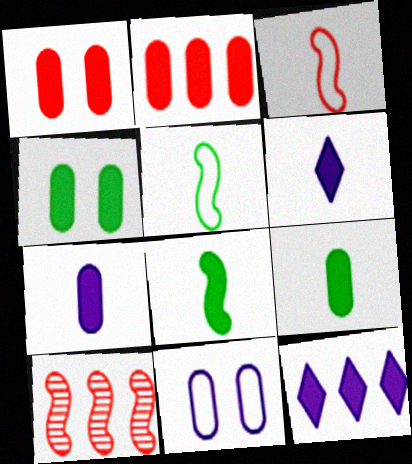[[1, 8, 12], 
[2, 4, 7]]